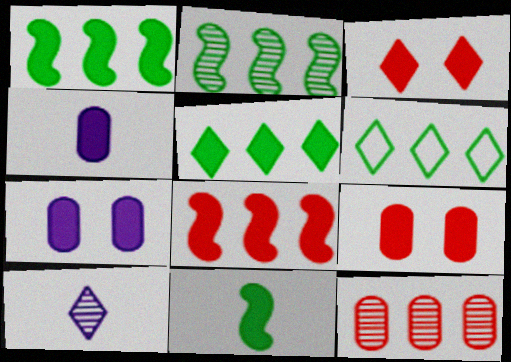[[1, 3, 4], 
[3, 6, 10]]